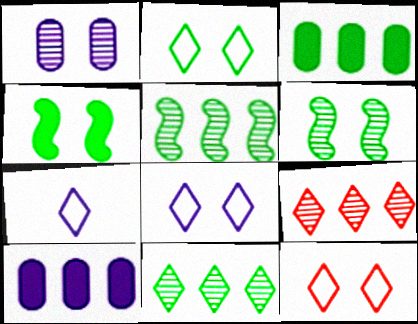[[1, 4, 12], 
[2, 8, 12]]